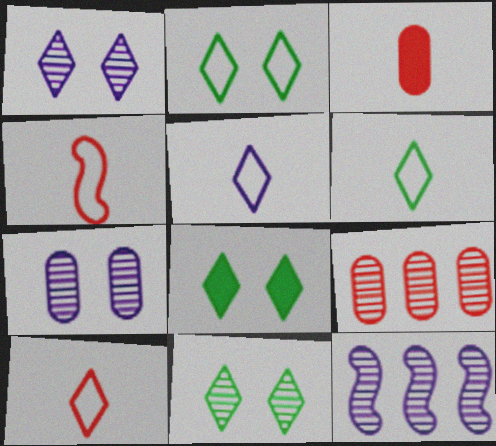[[2, 3, 12], 
[2, 8, 11], 
[5, 6, 10]]